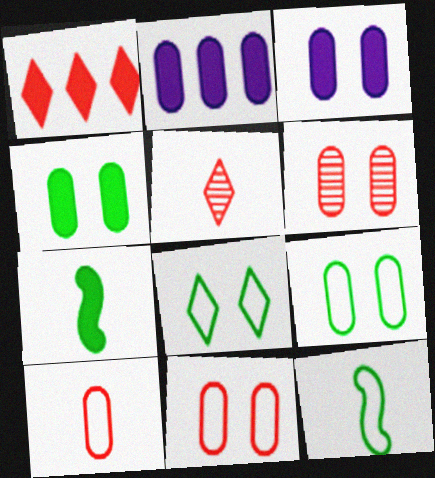[[1, 3, 7], 
[3, 6, 9]]